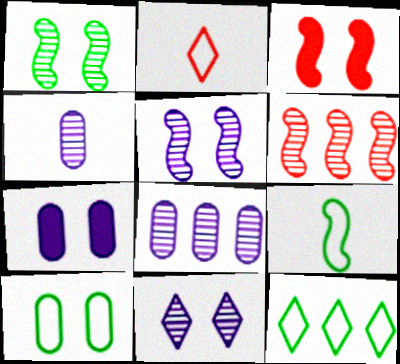[[3, 4, 12], 
[3, 10, 11], 
[9, 10, 12]]